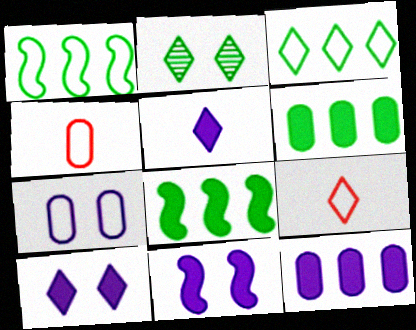[[1, 7, 9], 
[5, 11, 12]]